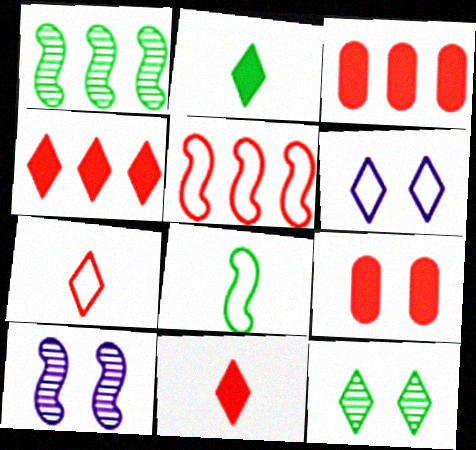[]